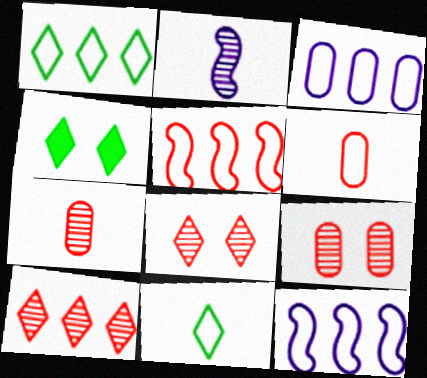[[1, 3, 5], 
[4, 7, 12]]